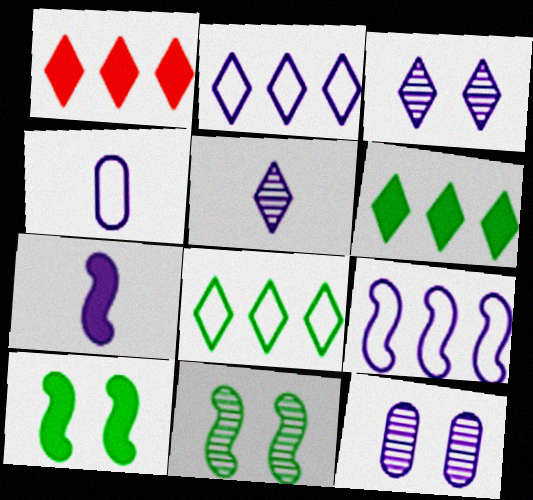[[1, 4, 11], 
[2, 7, 12], 
[4, 5, 7]]